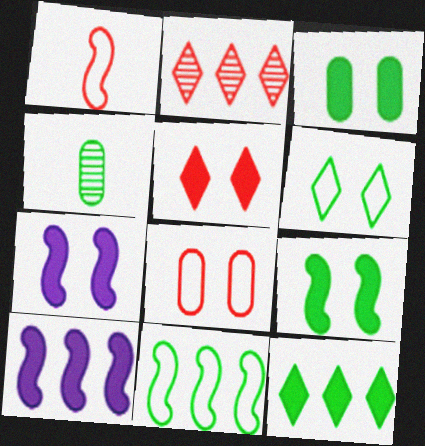[[3, 5, 7]]